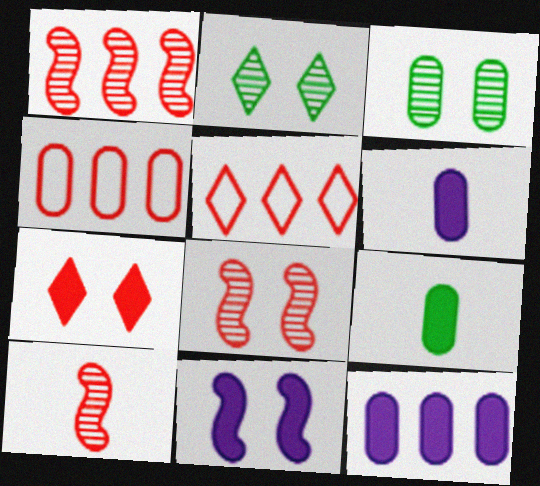[[1, 8, 10], 
[3, 4, 6], 
[4, 7, 10]]